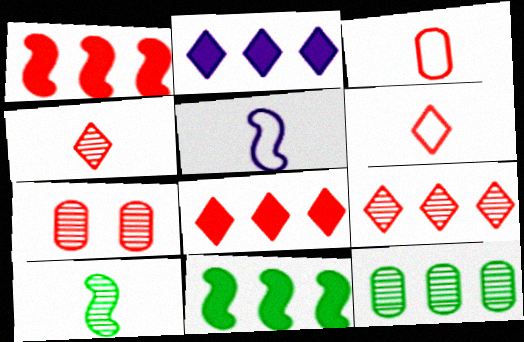[[1, 6, 7]]